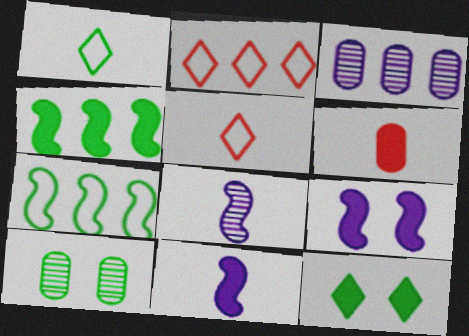[[1, 4, 10], 
[1, 6, 8], 
[2, 3, 4], 
[2, 10, 11]]